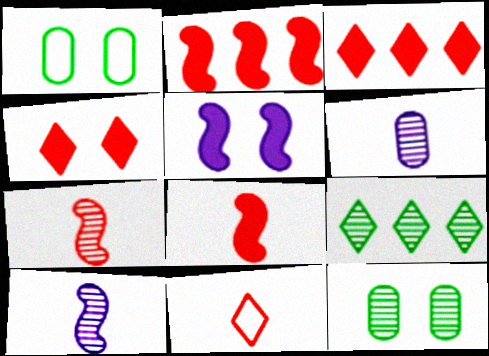[[1, 3, 10]]